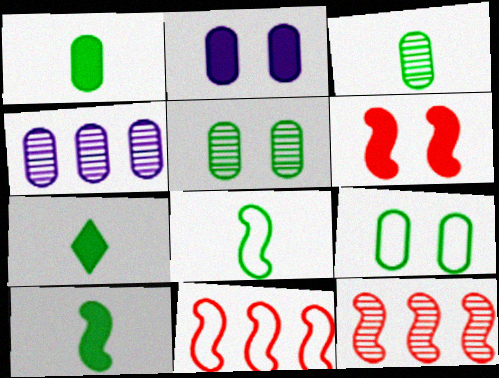[[1, 7, 10], 
[3, 7, 8]]